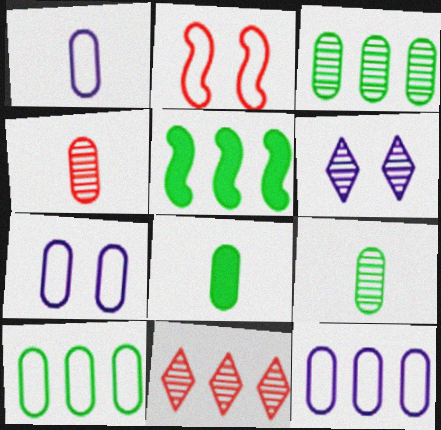[[1, 4, 8], 
[1, 7, 12], 
[5, 11, 12]]